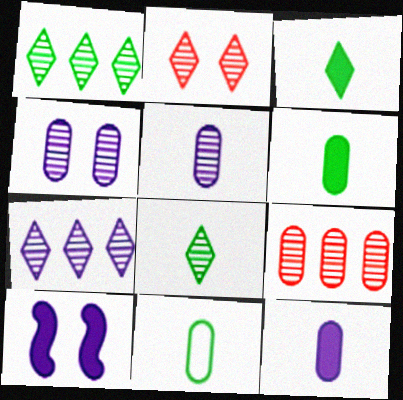[[2, 7, 8]]